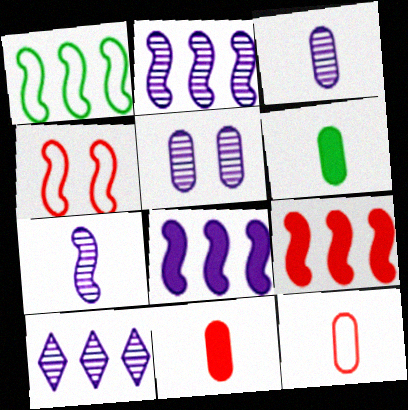[[1, 2, 9], 
[3, 6, 12], 
[4, 6, 10], 
[5, 7, 10]]